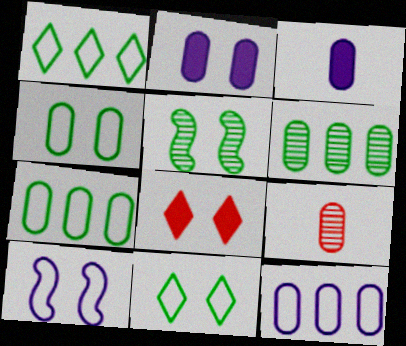[[2, 7, 9]]